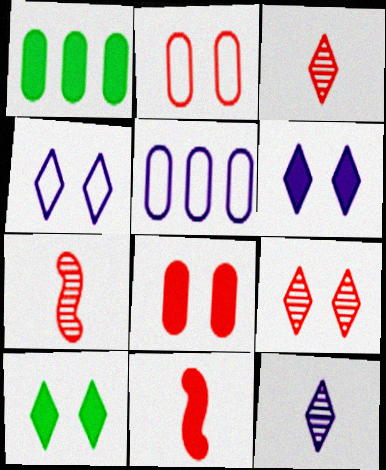[[1, 4, 7], 
[1, 6, 11], 
[4, 9, 10], 
[5, 7, 10]]